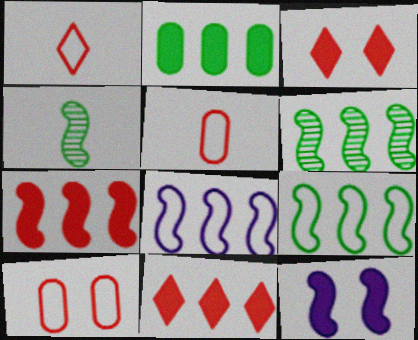[[6, 7, 8]]